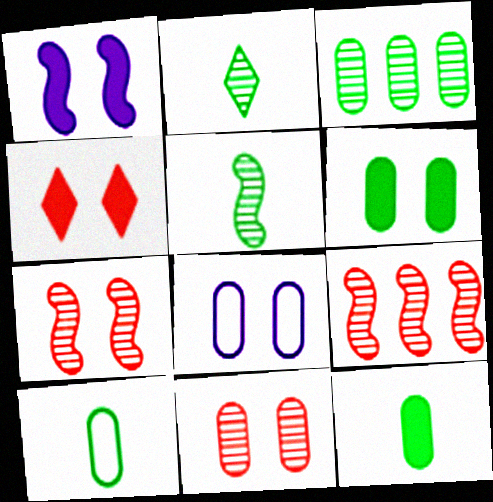[[1, 4, 6], 
[3, 6, 10], 
[6, 8, 11]]